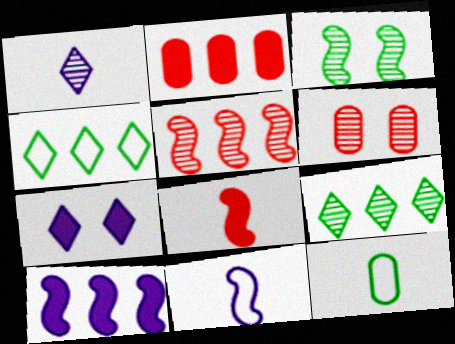[[1, 8, 12], 
[5, 7, 12]]